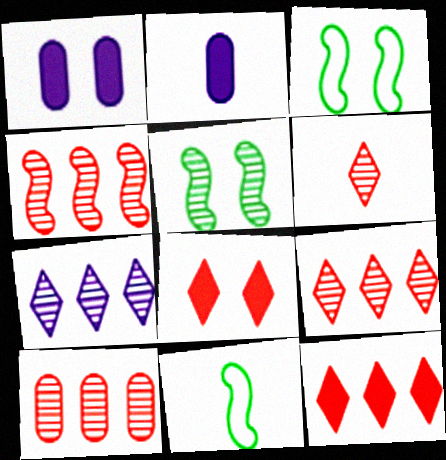[[1, 9, 11], 
[2, 3, 9], 
[2, 6, 11], 
[4, 9, 10]]